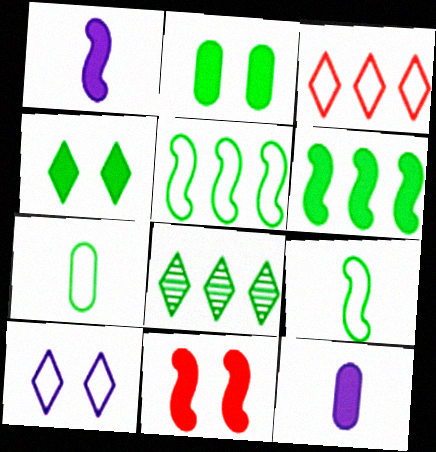[[1, 6, 11], 
[2, 8, 9]]